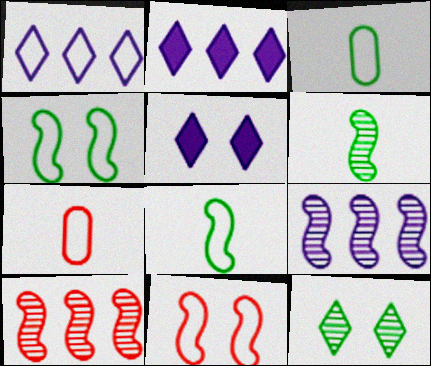[[1, 3, 11], 
[1, 4, 7], 
[3, 5, 10]]